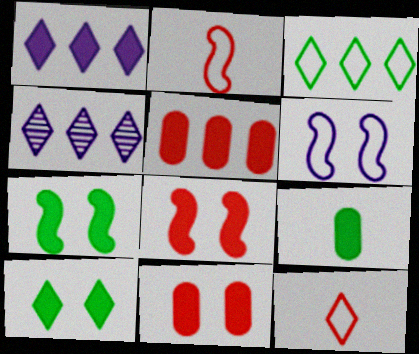[[1, 8, 9], 
[4, 10, 12]]